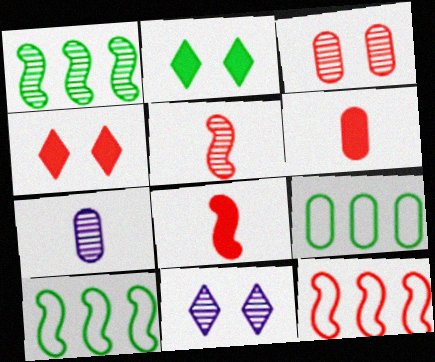[[2, 7, 12], 
[4, 7, 10], 
[6, 10, 11], 
[8, 9, 11]]